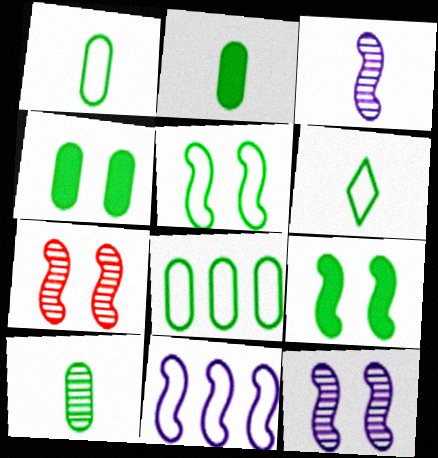[[1, 2, 10], 
[4, 8, 10], 
[5, 6, 8]]